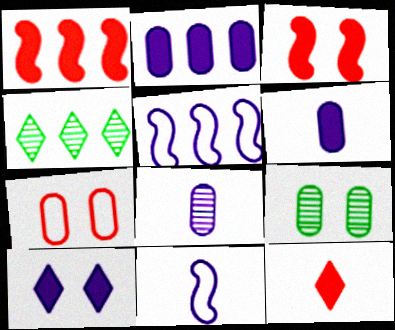[[5, 8, 10], 
[5, 9, 12]]